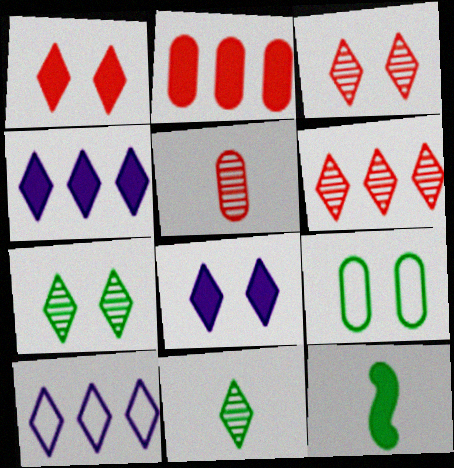[[1, 10, 11], 
[2, 8, 12]]